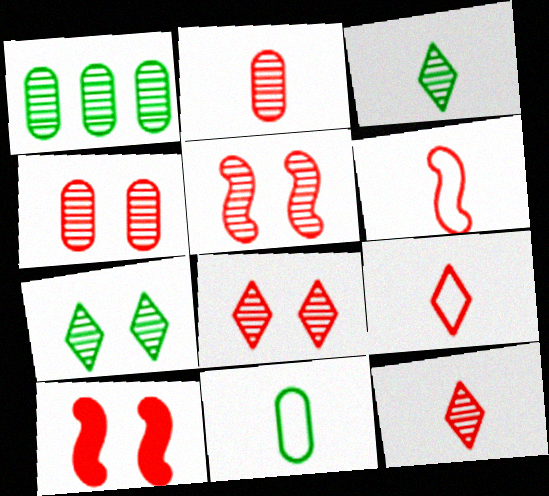[[4, 5, 8]]